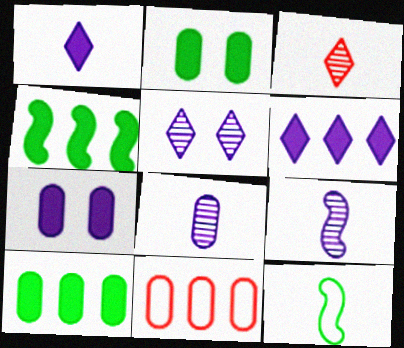[[2, 8, 11]]